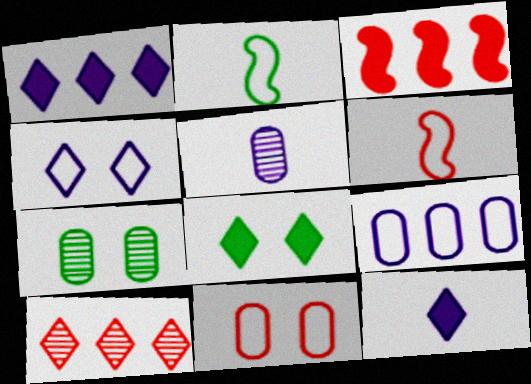[[1, 6, 7]]